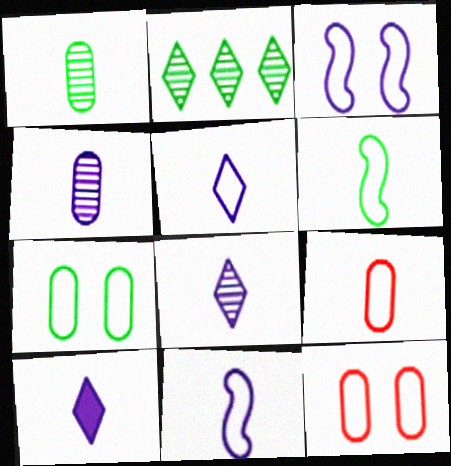[[4, 10, 11], 
[5, 6, 9], 
[5, 8, 10]]